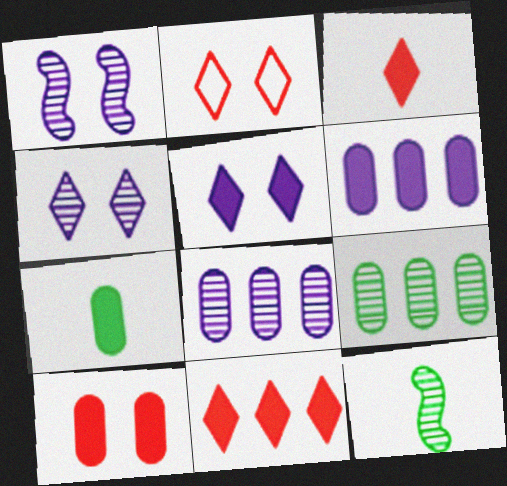[[2, 6, 12], 
[6, 7, 10]]